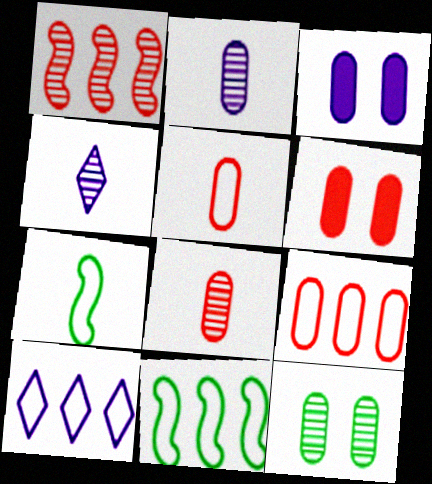[[1, 4, 12], 
[4, 6, 11], 
[6, 8, 9], 
[9, 10, 11]]